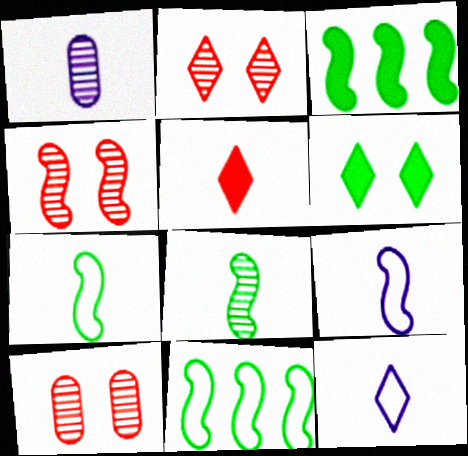[[1, 5, 7], 
[2, 4, 10], 
[3, 4, 9], 
[3, 10, 12]]